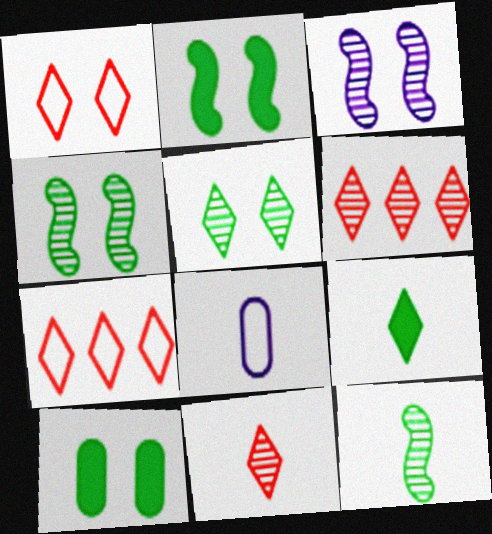[[1, 3, 10], 
[2, 6, 8]]